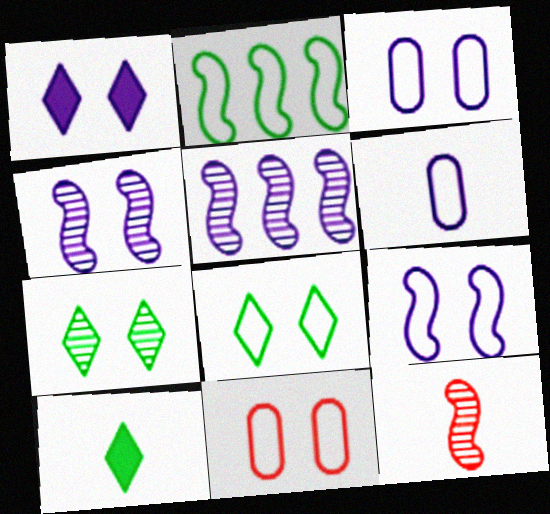[[1, 3, 4], 
[1, 5, 6], 
[5, 10, 11], 
[6, 10, 12], 
[8, 9, 11]]